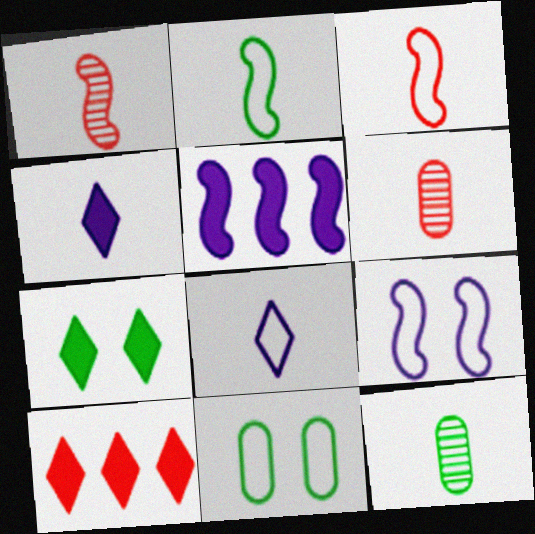[[2, 4, 6], 
[3, 4, 12], 
[4, 7, 10], 
[9, 10, 12]]